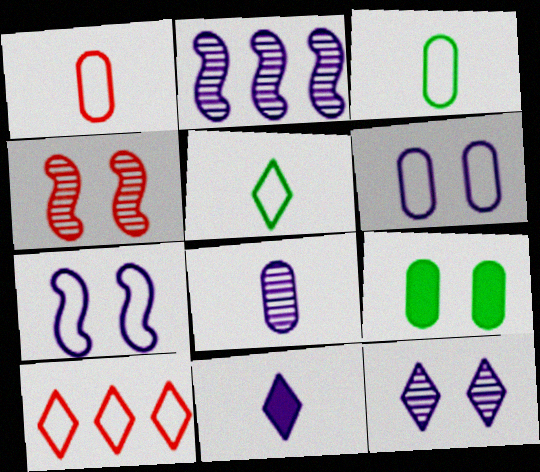[[2, 6, 11], 
[2, 8, 12], 
[3, 7, 10]]